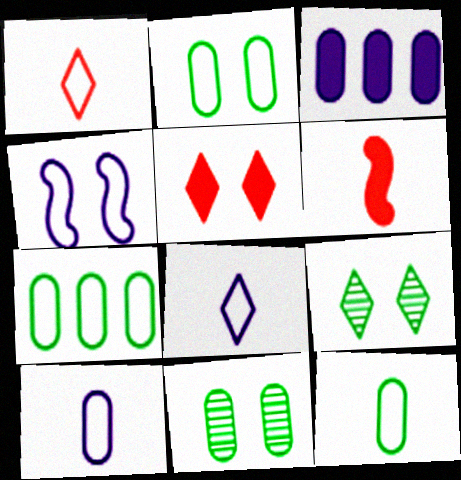[[1, 4, 7], 
[2, 7, 12], 
[4, 5, 11]]